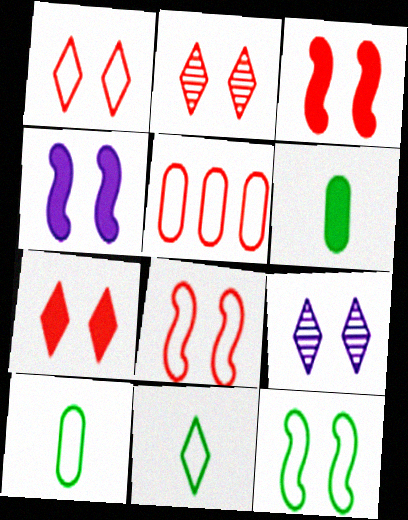[[1, 2, 7]]